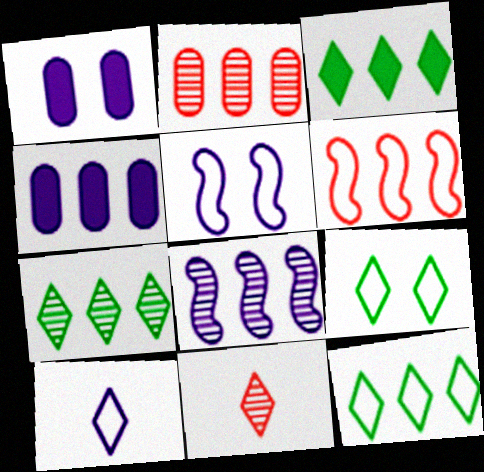[[1, 8, 10], 
[2, 7, 8], 
[3, 7, 12], 
[4, 6, 7]]